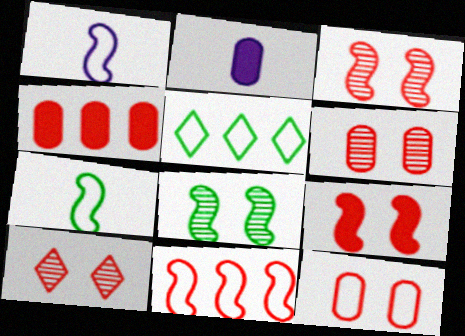[[1, 5, 12], 
[2, 3, 5], 
[3, 6, 10], 
[9, 10, 12]]